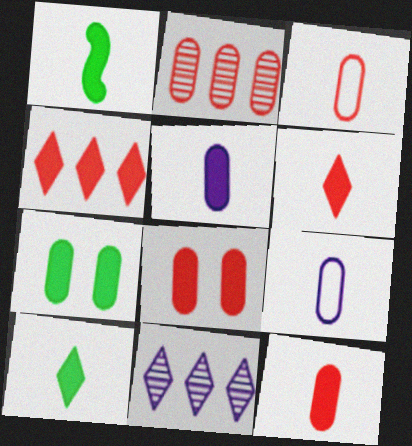[[1, 5, 6], 
[2, 3, 8], 
[2, 7, 9]]